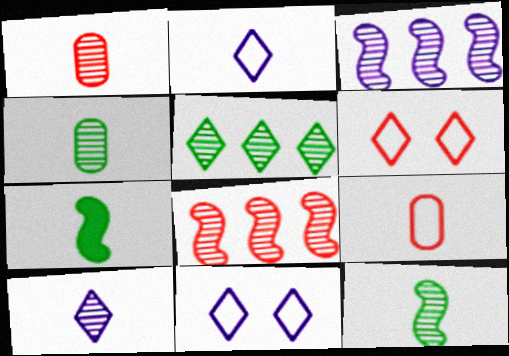[[1, 2, 7], 
[1, 10, 12], 
[7, 9, 10]]